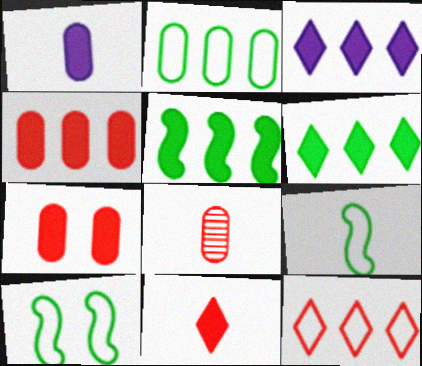[[3, 4, 5], 
[3, 8, 10]]